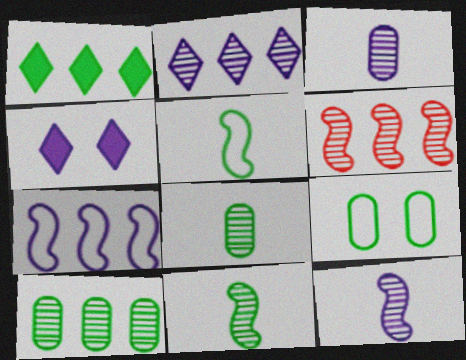[[1, 9, 11], 
[2, 6, 10], 
[3, 4, 7]]